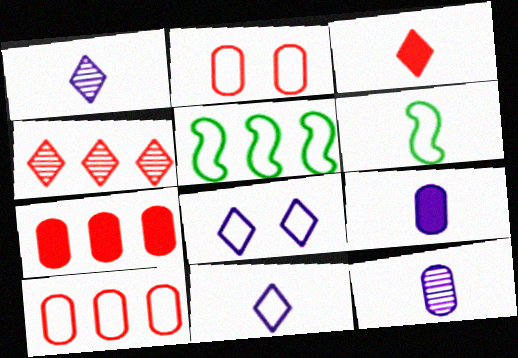[[2, 5, 11], 
[3, 6, 12], 
[6, 8, 10]]